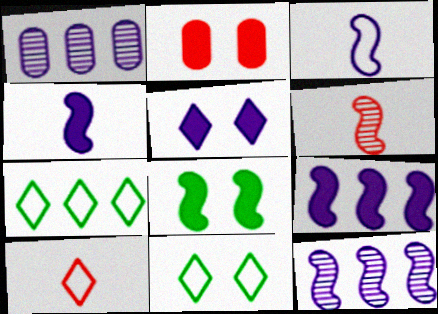[[1, 3, 5], 
[1, 8, 10], 
[2, 5, 8]]